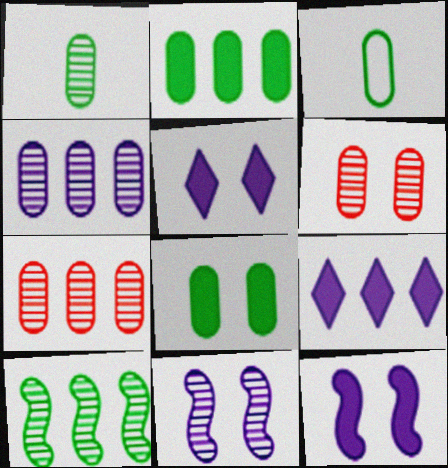[[1, 4, 6]]